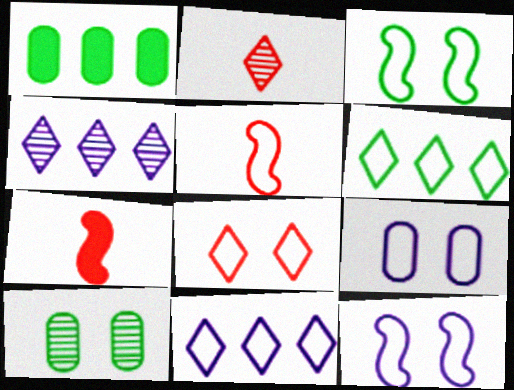[[1, 2, 12], 
[3, 8, 9], 
[5, 6, 9], 
[7, 10, 11]]